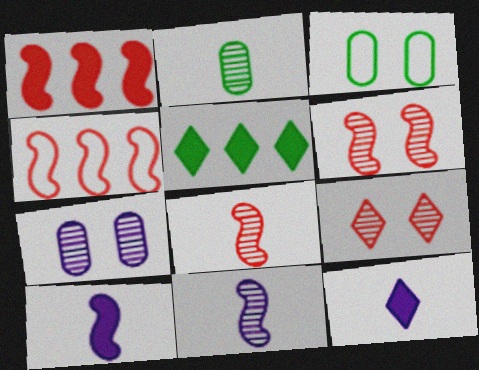[]